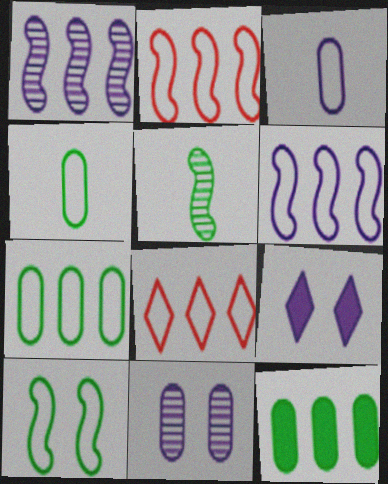[[1, 3, 9], 
[1, 8, 12], 
[3, 8, 10], 
[6, 7, 8]]